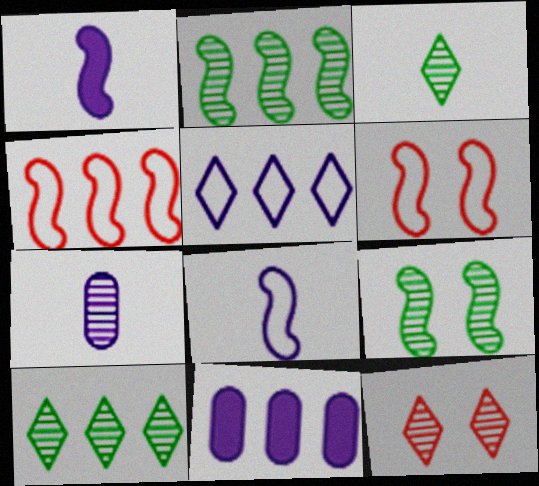[[1, 2, 6], 
[1, 4, 9], 
[2, 7, 12], 
[3, 6, 11], 
[4, 10, 11]]